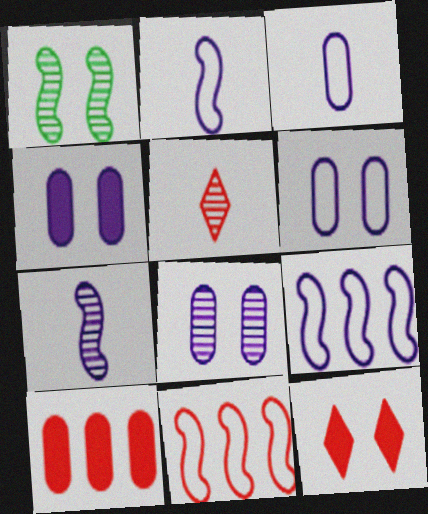[[1, 6, 12], 
[4, 6, 8]]